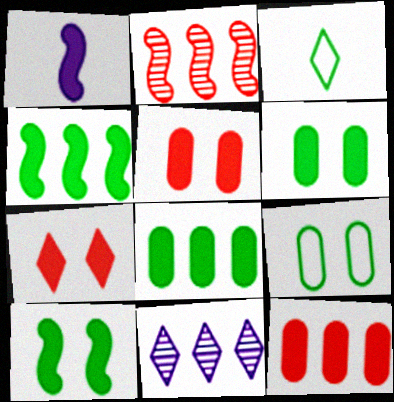[[1, 7, 8], 
[3, 7, 11]]